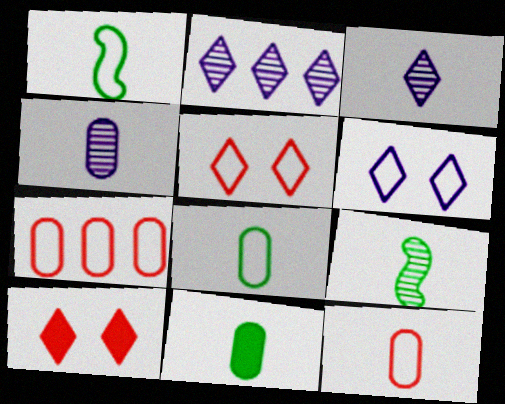[[1, 6, 7], 
[4, 11, 12]]